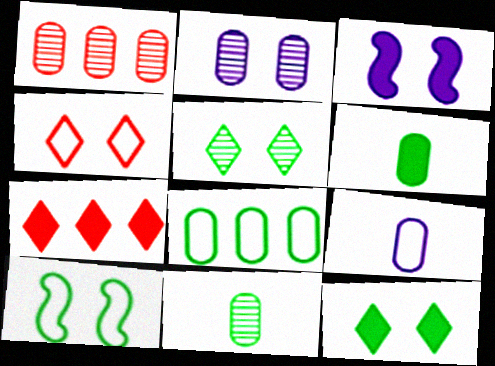[[1, 2, 11], 
[3, 6, 7]]